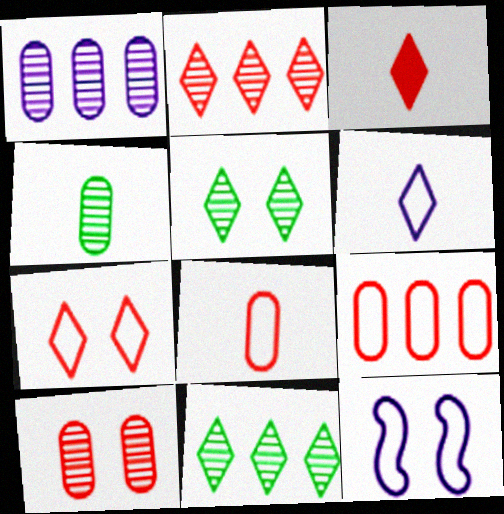[[1, 4, 10], 
[2, 3, 7]]